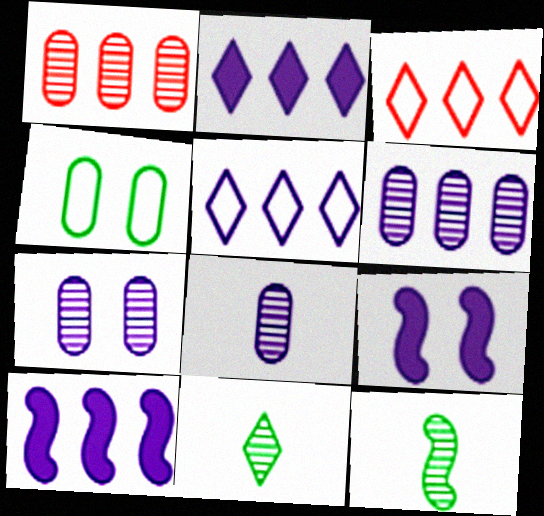[[5, 6, 10], 
[5, 8, 9], 
[6, 7, 8]]